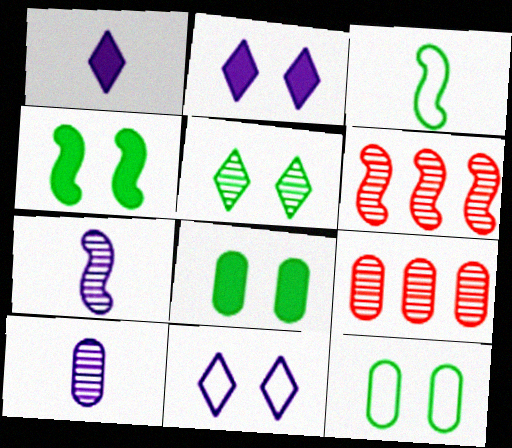[[1, 6, 12], 
[2, 3, 9], 
[4, 5, 12], 
[5, 6, 10], 
[5, 7, 9]]